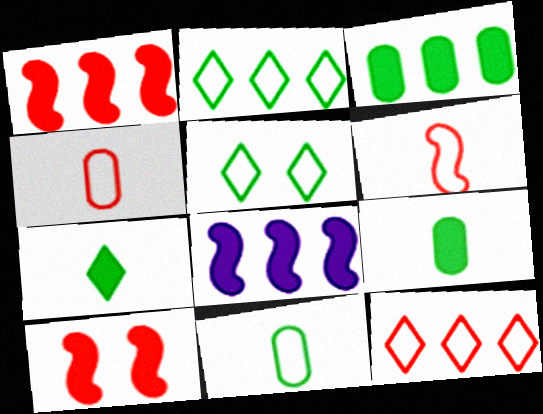[]